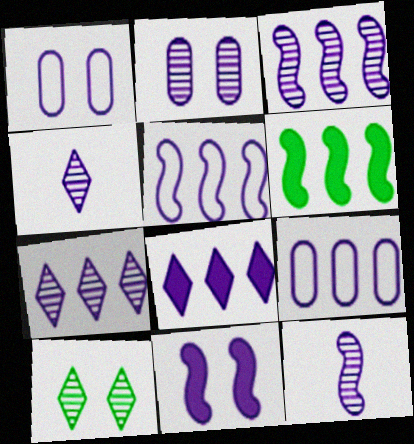[[1, 8, 12], 
[2, 3, 4], 
[2, 7, 12], 
[3, 8, 9], 
[4, 9, 11], 
[5, 11, 12]]